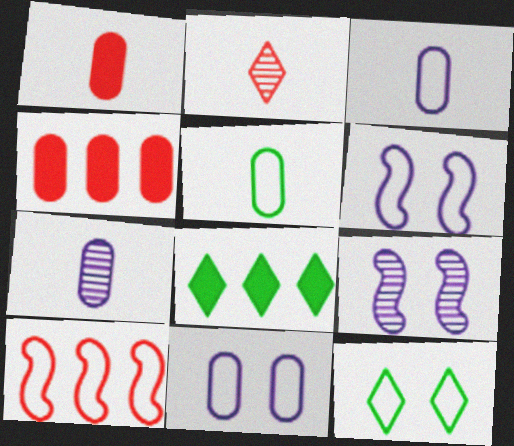[[1, 5, 7], 
[3, 10, 12]]